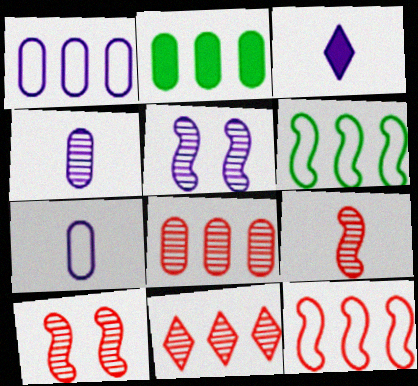[[1, 2, 8], 
[1, 3, 5]]